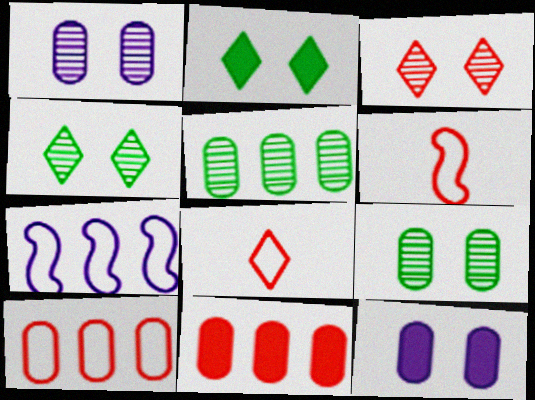[[3, 6, 11]]